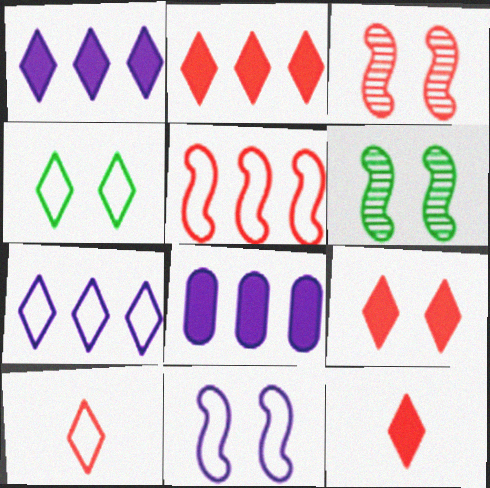[[2, 9, 12], 
[4, 7, 10], 
[6, 8, 10]]